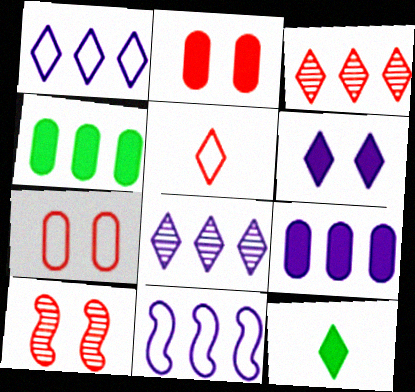[[3, 4, 11], 
[8, 9, 11]]